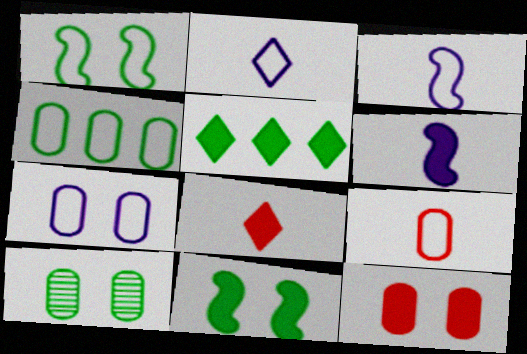[[4, 7, 9], 
[5, 6, 12], 
[7, 10, 12]]